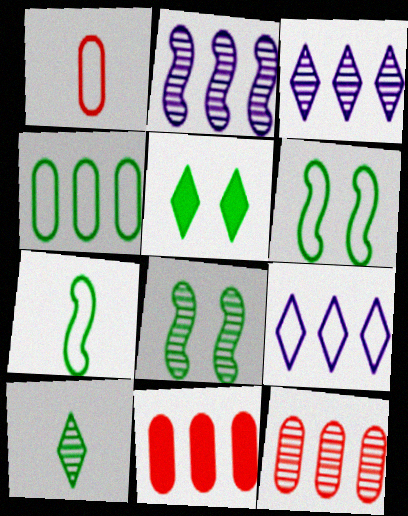[[1, 2, 5], 
[1, 6, 9]]